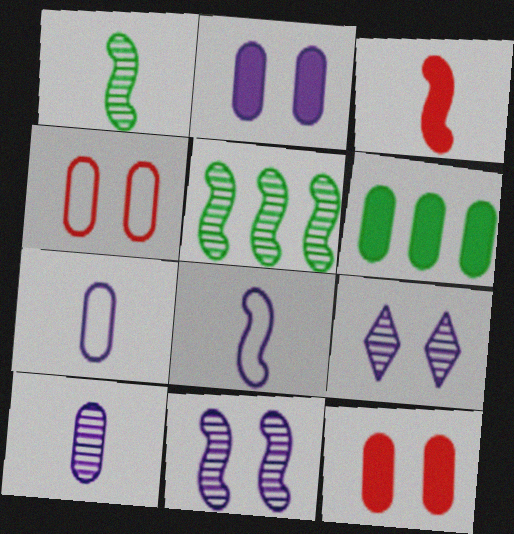[[1, 3, 8], 
[4, 6, 10]]